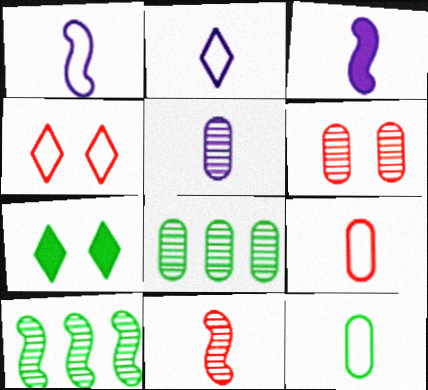[[2, 3, 5], 
[3, 4, 8], 
[5, 6, 8], 
[7, 10, 12]]